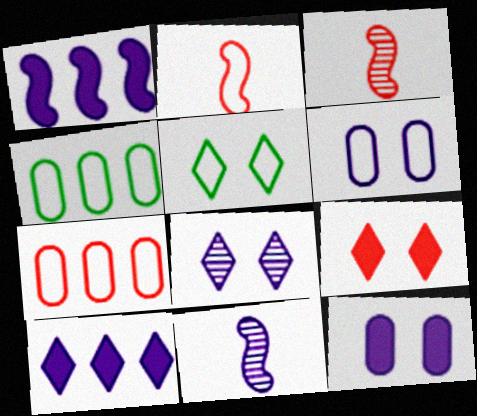[[3, 7, 9], 
[4, 9, 11], 
[5, 8, 9], 
[6, 10, 11]]